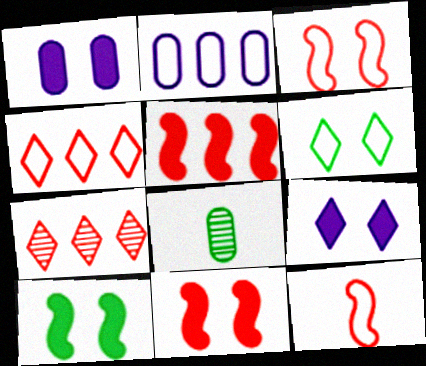[[2, 6, 12]]